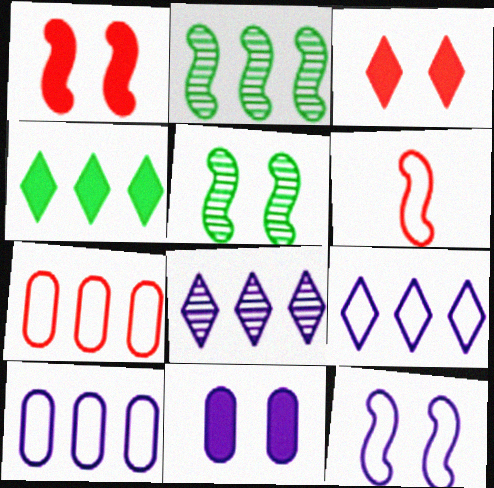[[1, 5, 12]]